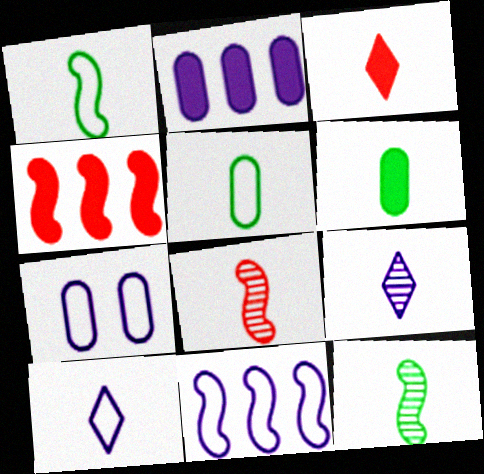[[6, 8, 10], 
[7, 10, 11]]